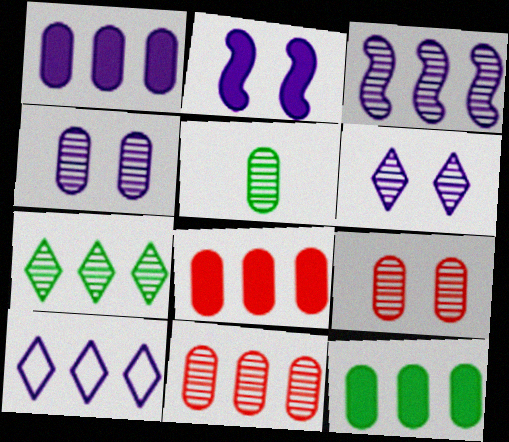[[1, 3, 10], 
[1, 8, 12], 
[3, 7, 11], 
[4, 5, 11]]